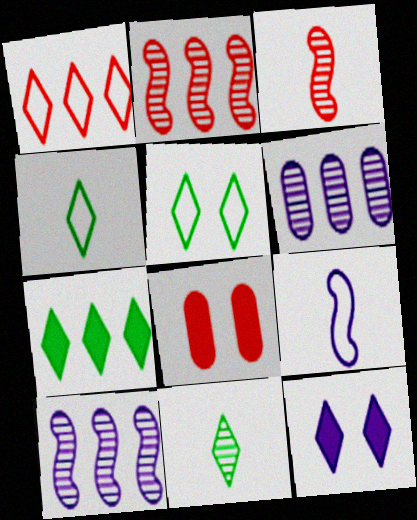[[1, 3, 8], 
[1, 11, 12], 
[4, 8, 10], 
[5, 7, 11], 
[6, 9, 12]]